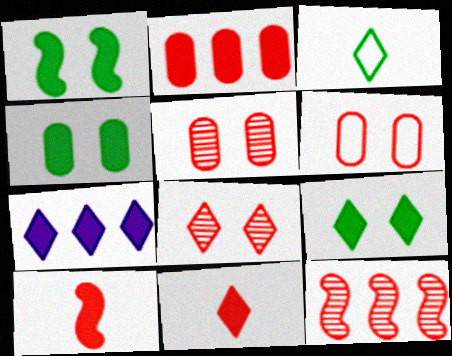[[1, 4, 9], 
[3, 7, 8], 
[4, 7, 10], 
[6, 11, 12], 
[7, 9, 11]]